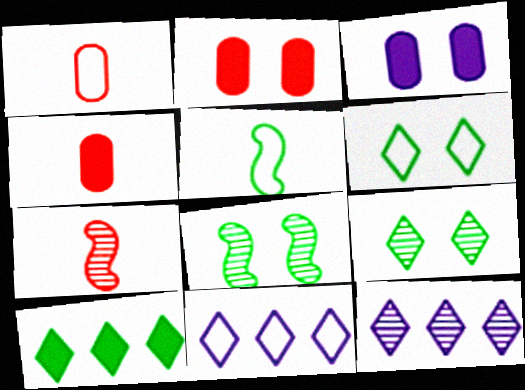[[2, 5, 12], 
[4, 8, 11]]